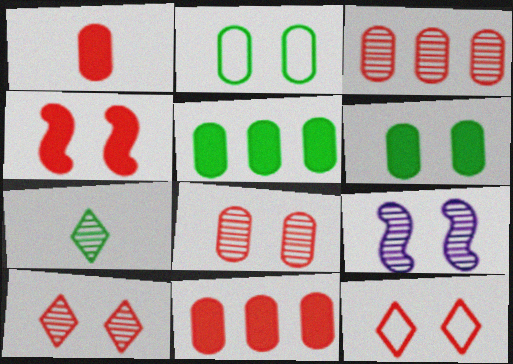[[3, 7, 9], 
[4, 8, 12], 
[6, 9, 12]]